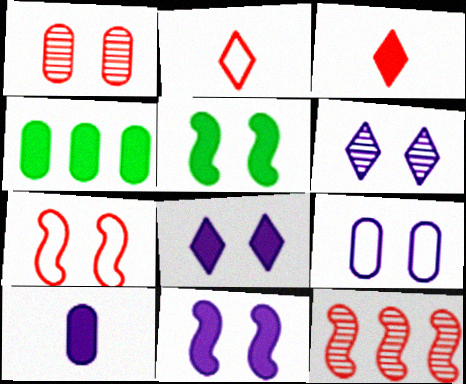[[3, 4, 11], 
[6, 9, 11]]